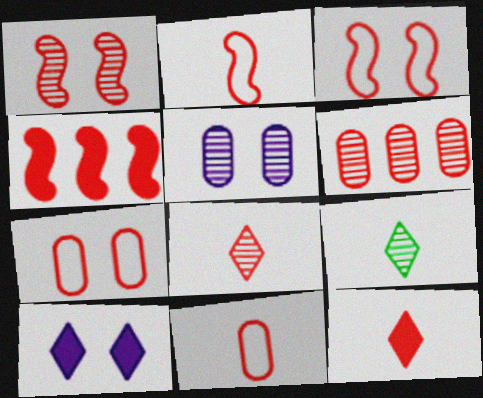[[1, 2, 4], 
[1, 6, 8], 
[3, 6, 12], 
[4, 7, 8]]